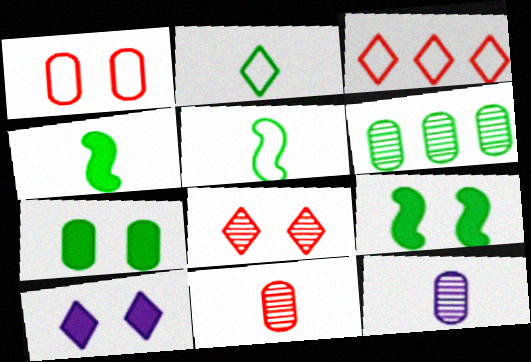[[2, 6, 9], 
[3, 9, 12]]